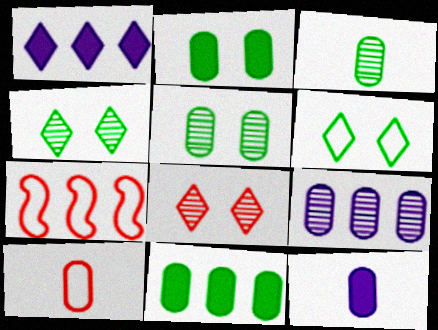[[2, 9, 10], 
[3, 10, 12], 
[4, 7, 12]]